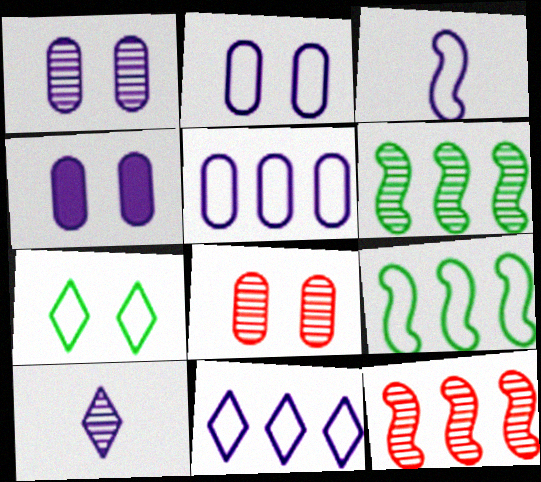[[1, 2, 4], 
[2, 3, 11], 
[6, 8, 10]]